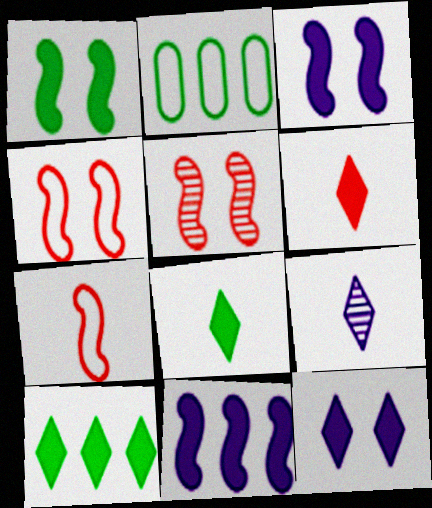[[6, 10, 12]]